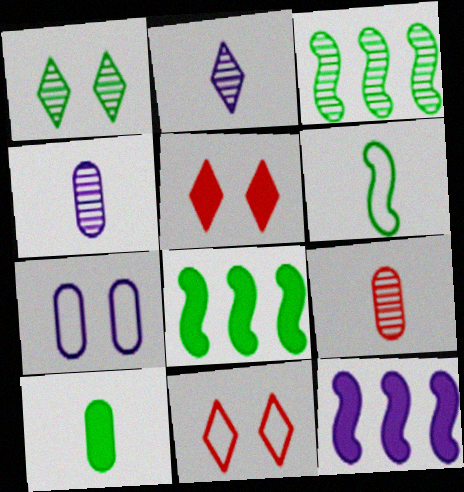[[2, 7, 12], 
[4, 8, 11], 
[5, 10, 12]]